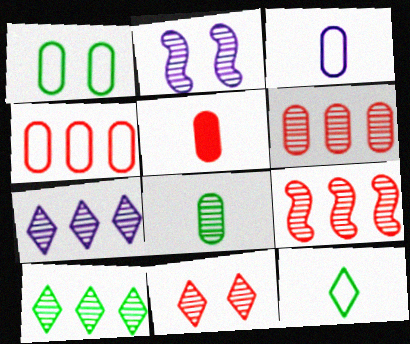[[1, 3, 4], 
[3, 5, 8]]